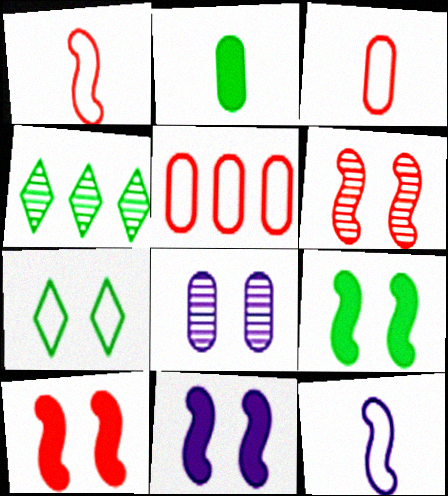[[2, 5, 8], 
[3, 4, 11], 
[5, 7, 12], 
[7, 8, 10], 
[9, 10, 11]]